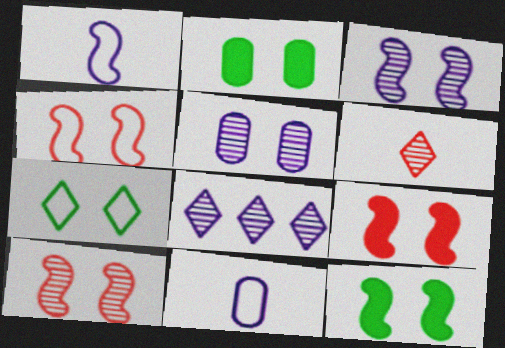[[3, 4, 12], 
[4, 9, 10], 
[5, 7, 9]]